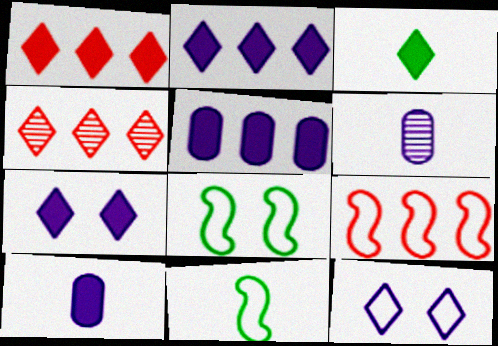[[1, 3, 7], 
[1, 6, 8], 
[3, 4, 12], 
[4, 8, 10]]